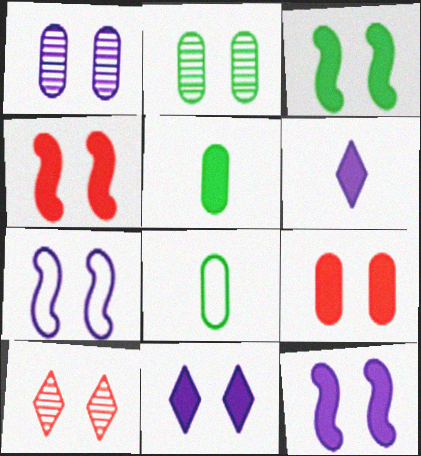[[1, 7, 11], 
[3, 4, 12], 
[3, 9, 11]]